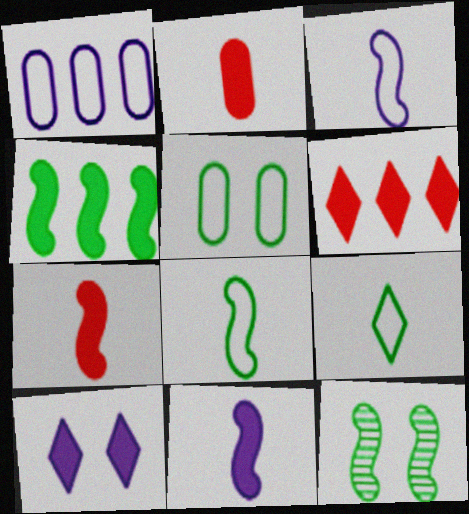[[2, 4, 10], 
[4, 8, 12]]